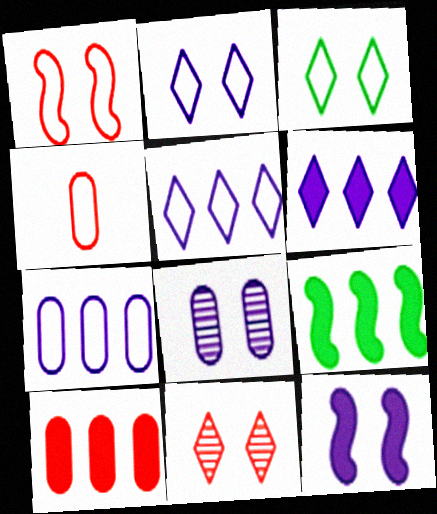[[2, 8, 12], 
[6, 9, 10]]